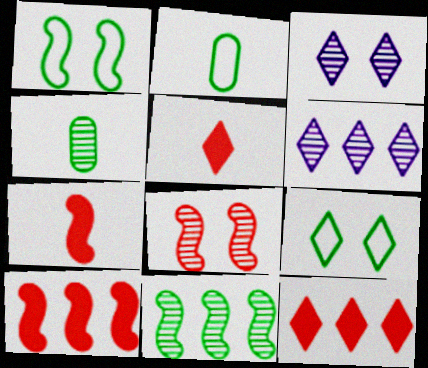[[2, 3, 10], 
[4, 6, 8], 
[5, 6, 9]]